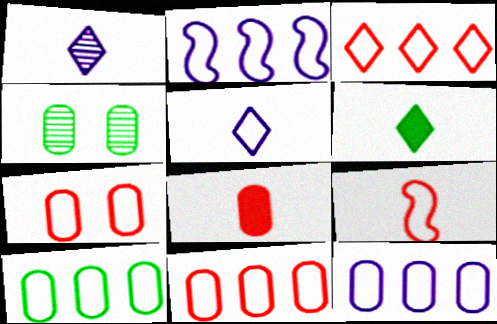[[2, 3, 10], 
[3, 7, 9], 
[4, 8, 12], 
[10, 11, 12]]